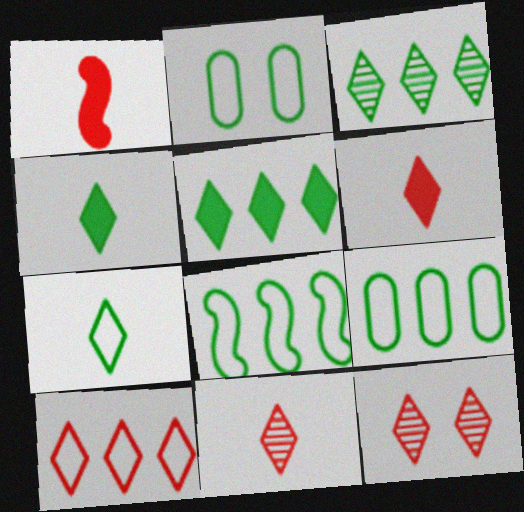[[2, 7, 8], 
[6, 10, 12]]